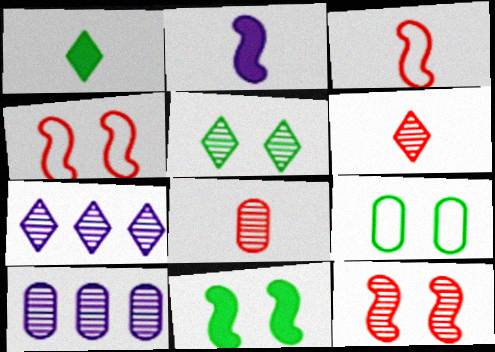[[1, 4, 10], 
[5, 6, 7], 
[5, 9, 11]]